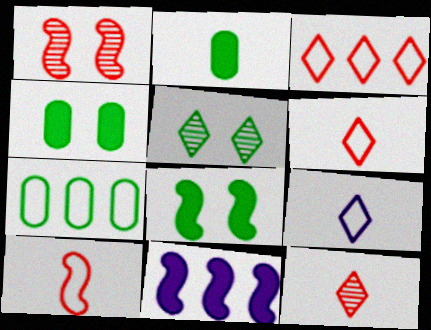[]